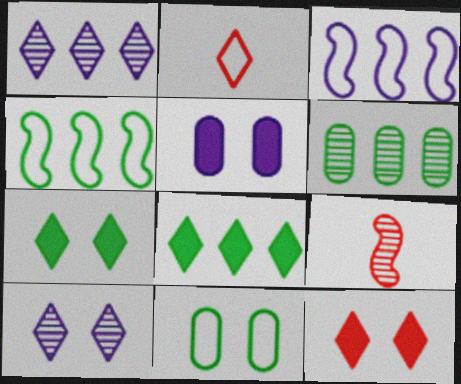[[1, 2, 7], 
[2, 3, 11], 
[2, 8, 10], 
[4, 6, 8], 
[6, 9, 10]]